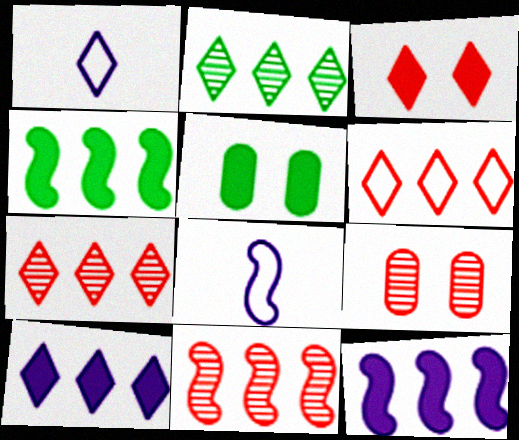[[1, 2, 3], 
[1, 4, 9], 
[1, 5, 11], 
[2, 6, 10], 
[5, 7, 8]]